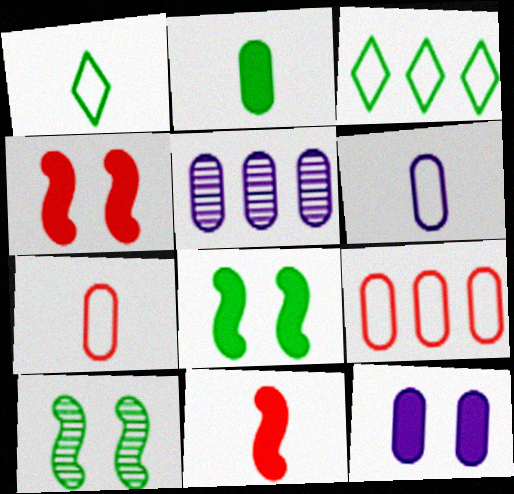[[1, 4, 5], 
[2, 3, 10], 
[5, 6, 12]]